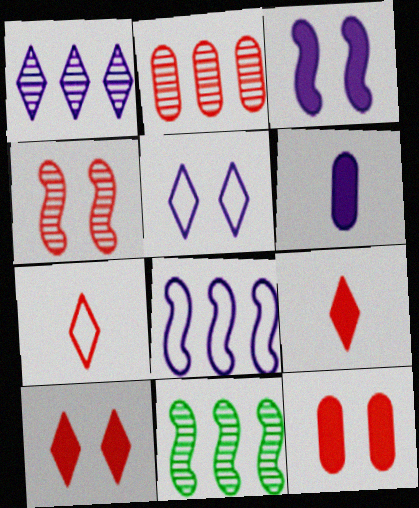[[1, 2, 11]]